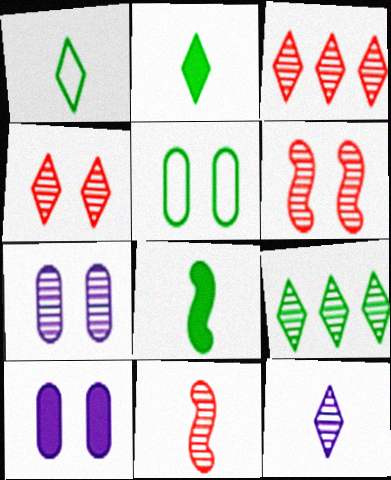[[4, 9, 12], 
[5, 8, 9], 
[7, 9, 11]]